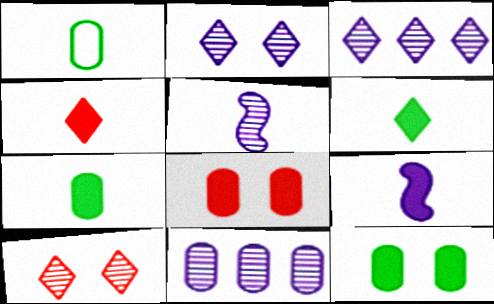[[1, 4, 5], 
[1, 8, 11], 
[2, 5, 11], 
[4, 7, 9]]